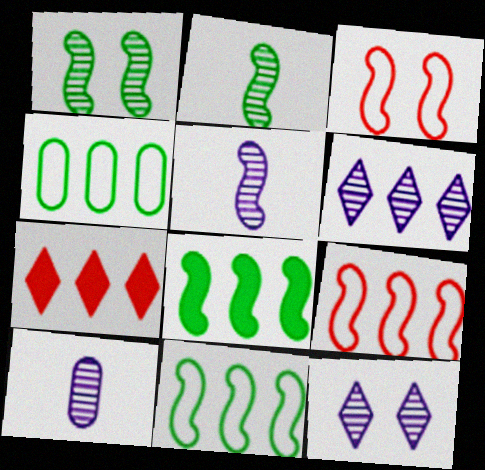[[3, 5, 8]]